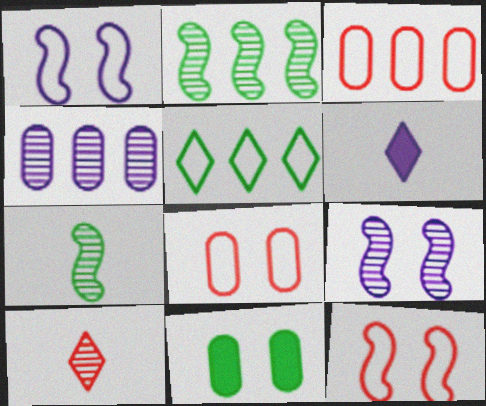[[1, 4, 6], 
[2, 6, 8], 
[5, 7, 11]]